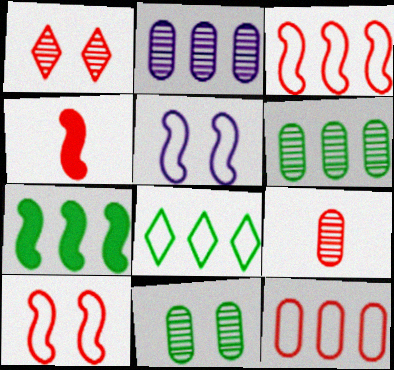[[1, 4, 12], 
[2, 9, 11], 
[6, 7, 8]]